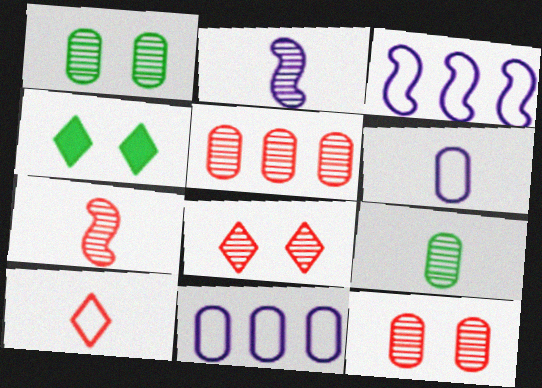[[4, 7, 11], 
[5, 7, 8]]